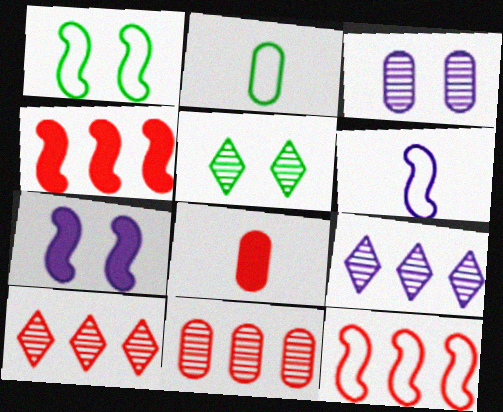[[1, 6, 12], 
[1, 8, 9], 
[2, 7, 10]]